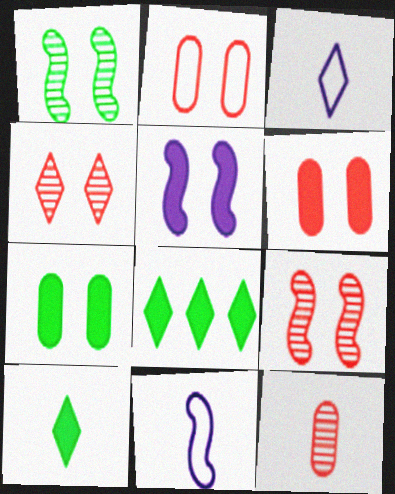[[3, 4, 8], 
[10, 11, 12]]